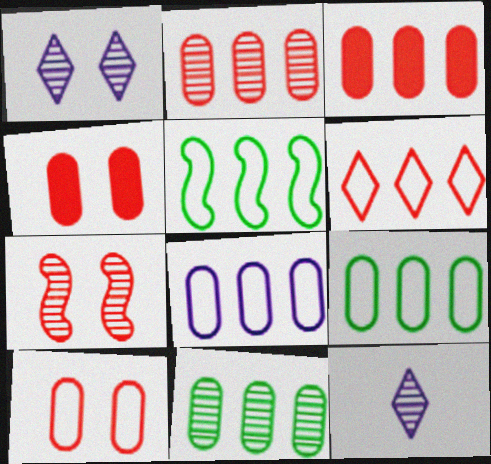[[3, 8, 11], 
[4, 5, 12], 
[5, 6, 8], 
[7, 11, 12]]